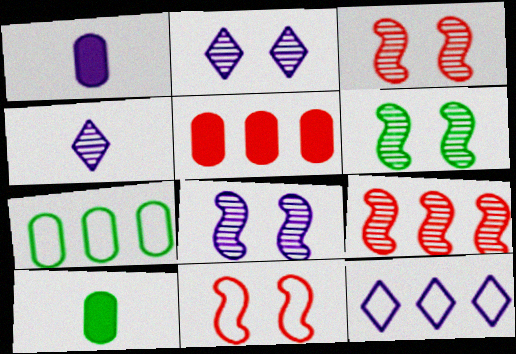[[1, 8, 12], 
[3, 6, 8], 
[3, 10, 12]]